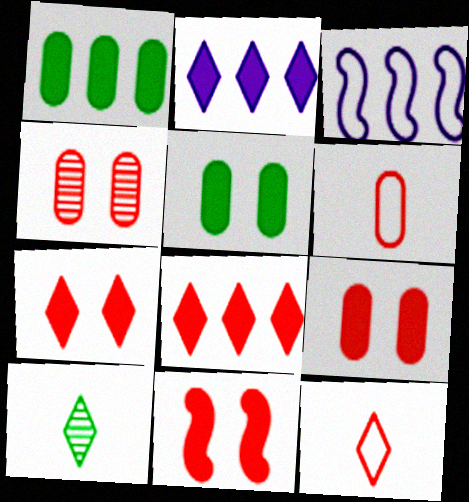[[3, 9, 10], 
[7, 9, 11]]